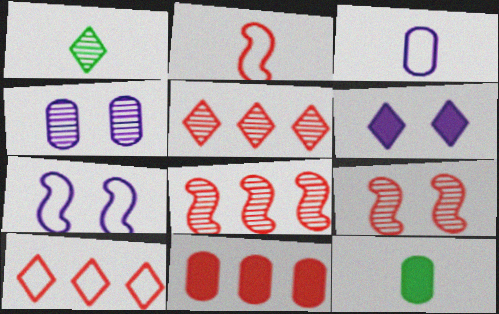[[1, 4, 8], 
[1, 6, 10], 
[1, 7, 11], 
[4, 6, 7], 
[5, 7, 12], 
[8, 10, 11]]